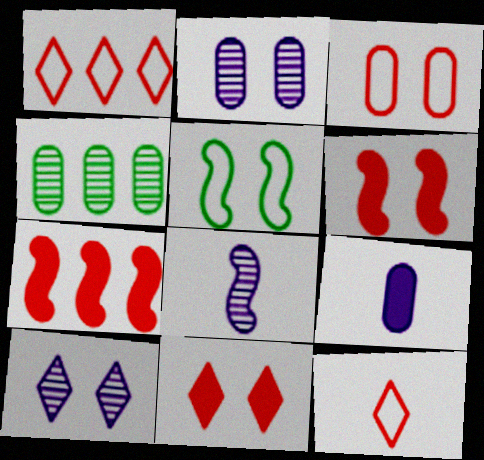[[2, 5, 11], 
[3, 4, 9], 
[5, 7, 8]]